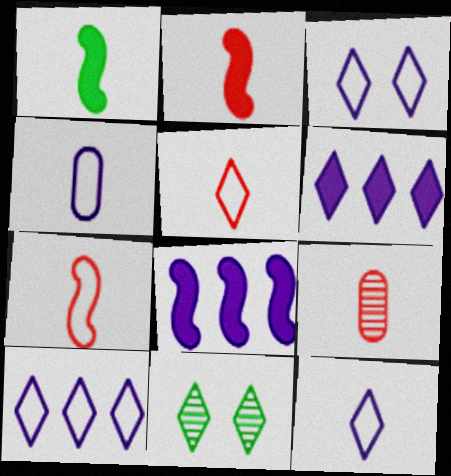[[1, 9, 12], 
[2, 5, 9], 
[3, 10, 12], 
[5, 6, 11]]